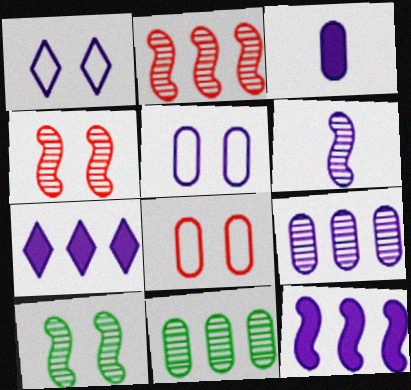[[2, 6, 10], 
[3, 5, 9], 
[3, 8, 11], 
[5, 6, 7]]